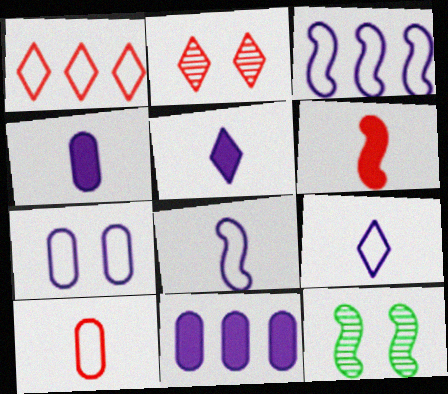[[1, 4, 12], 
[3, 6, 12], 
[3, 7, 9]]